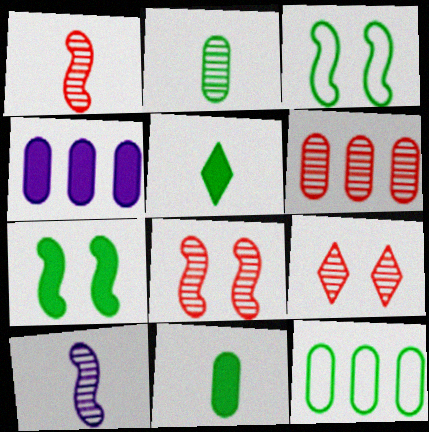[[1, 6, 9], 
[4, 6, 12]]